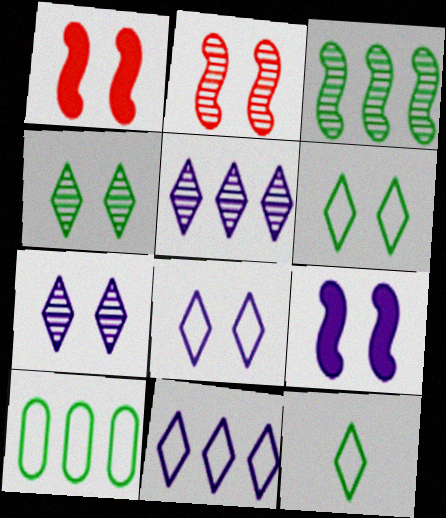[]